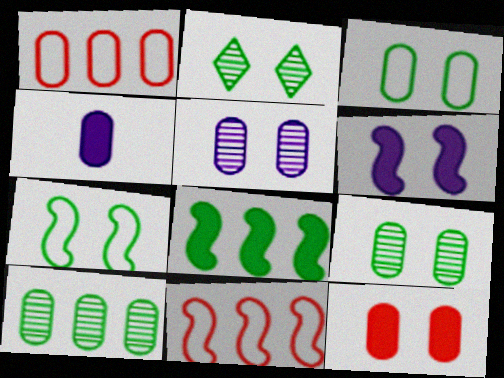[[1, 4, 9], 
[2, 4, 11], 
[3, 5, 12]]